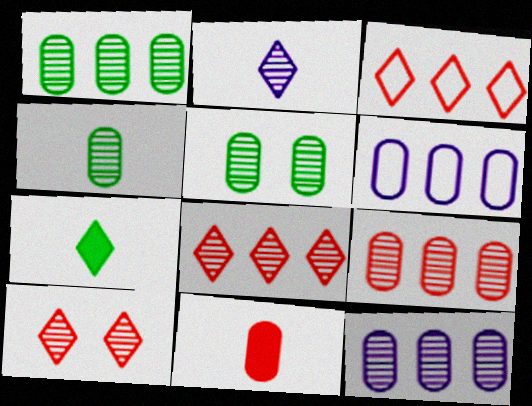[[1, 4, 5], 
[1, 9, 12], 
[5, 6, 11]]